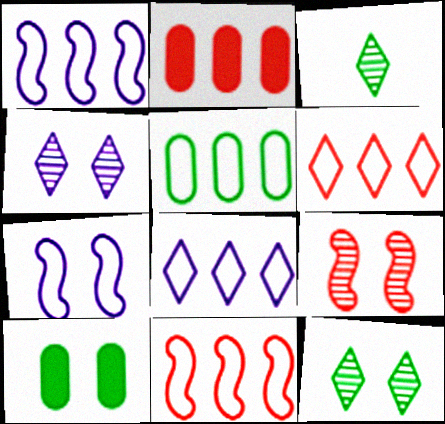[[1, 5, 6], 
[2, 3, 7], 
[5, 8, 11]]